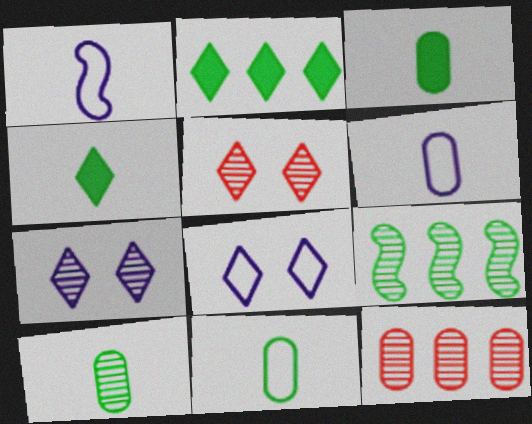[[3, 10, 11]]